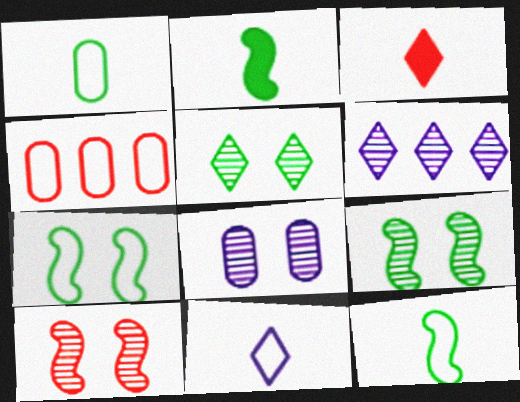[[3, 4, 10], 
[4, 7, 11], 
[5, 8, 10]]